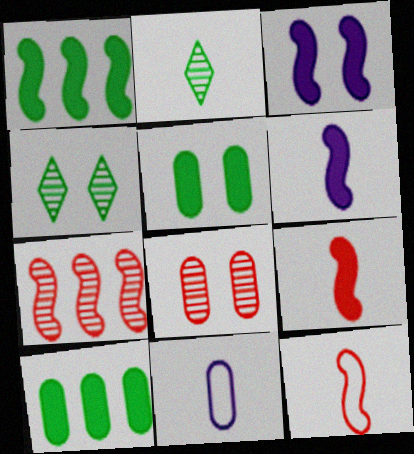[[1, 3, 9], 
[2, 9, 11], 
[8, 10, 11]]